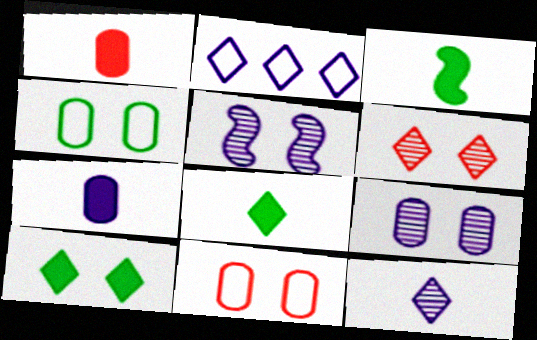[[2, 5, 7], 
[2, 6, 8], 
[5, 10, 11]]